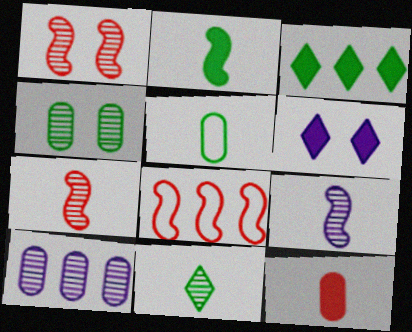[[1, 10, 11], 
[2, 5, 11], 
[3, 8, 10]]